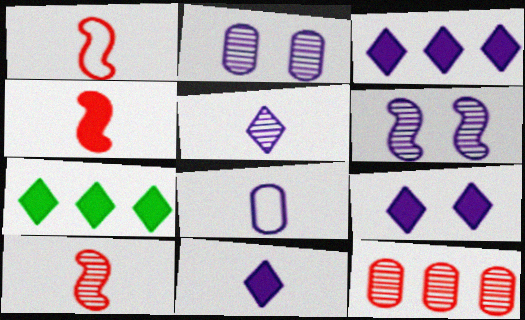[[1, 2, 7], 
[1, 4, 10], 
[3, 6, 8], 
[3, 9, 11]]